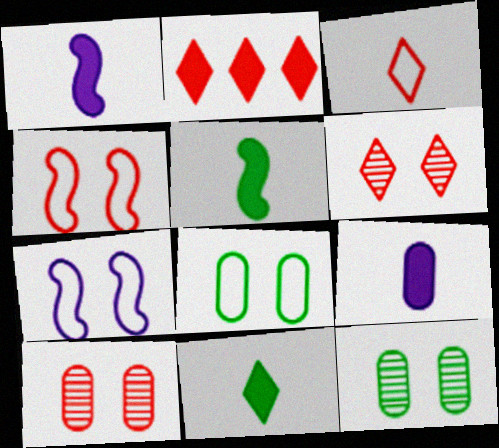[[2, 3, 6]]